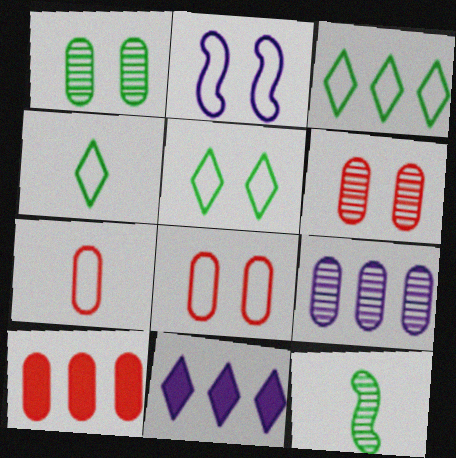[[2, 3, 7], 
[2, 5, 8], 
[3, 4, 5], 
[6, 7, 10], 
[8, 11, 12]]